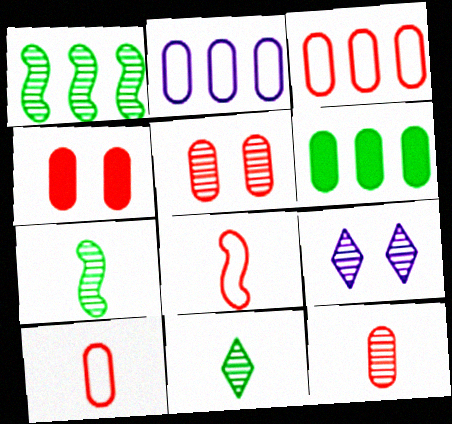[[1, 9, 12], 
[3, 4, 12], 
[6, 8, 9]]